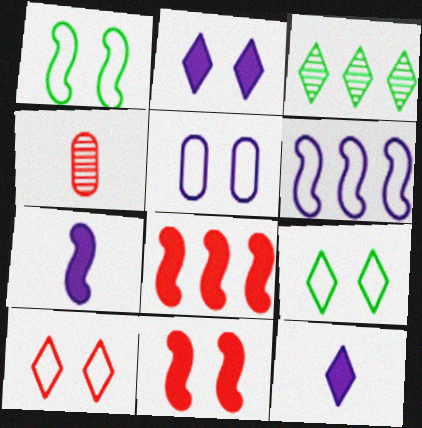[[1, 5, 10], 
[3, 10, 12], 
[4, 8, 10]]